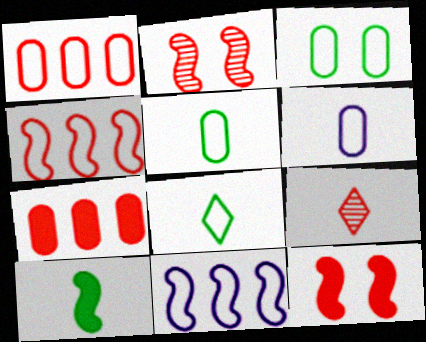[[1, 3, 6], 
[1, 9, 12], 
[2, 10, 11], 
[6, 9, 10]]